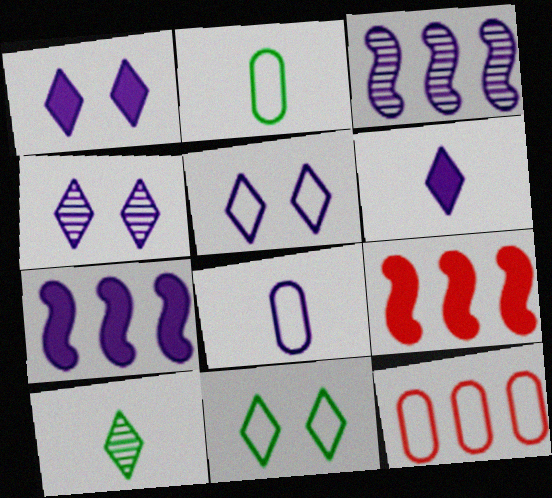[[1, 3, 8], 
[1, 4, 5], 
[2, 4, 9], 
[4, 7, 8]]